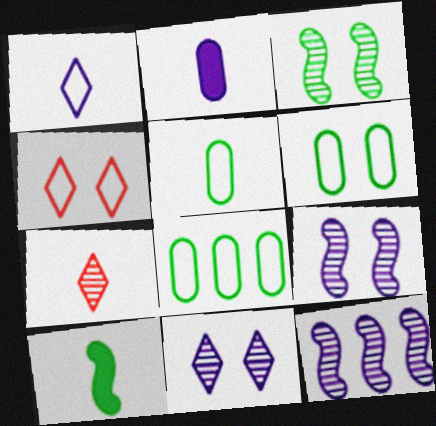[[5, 6, 8]]